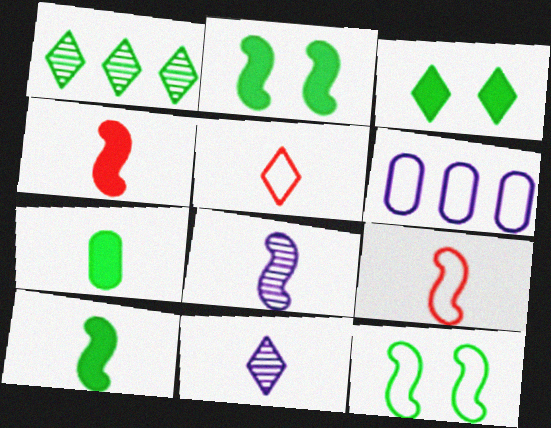[[1, 7, 12], 
[5, 6, 12], 
[5, 7, 8], 
[7, 9, 11], 
[8, 9, 10]]